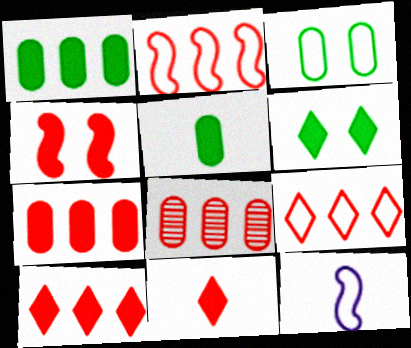[[2, 8, 10], 
[3, 9, 12], 
[4, 7, 11], 
[6, 8, 12]]